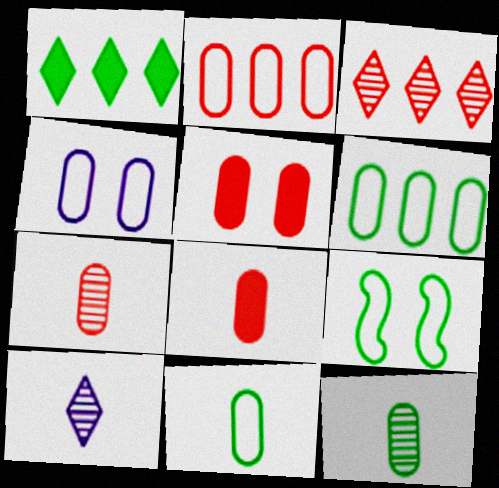[[1, 9, 12], 
[2, 4, 11], 
[2, 5, 7]]